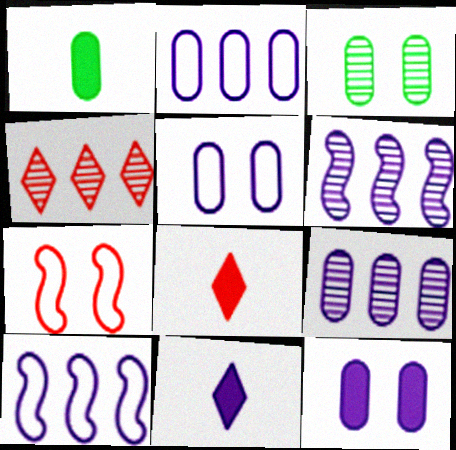[[3, 8, 10], 
[5, 6, 11]]